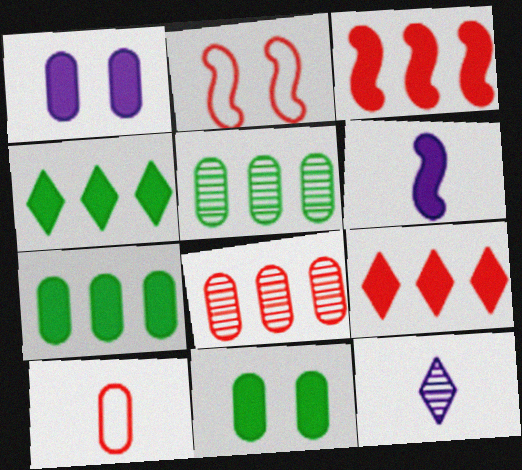[[1, 5, 10], 
[2, 7, 12], 
[6, 9, 11]]